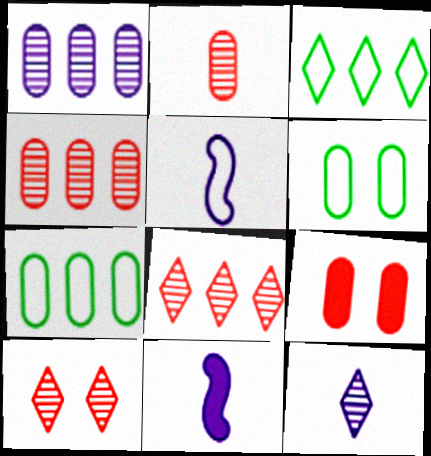[[6, 8, 11], 
[7, 10, 11]]